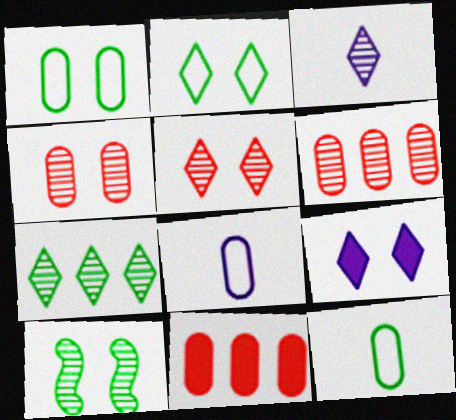[[2, 5, 9], 
[3, 5, 7], 
[3, 6, 10]]